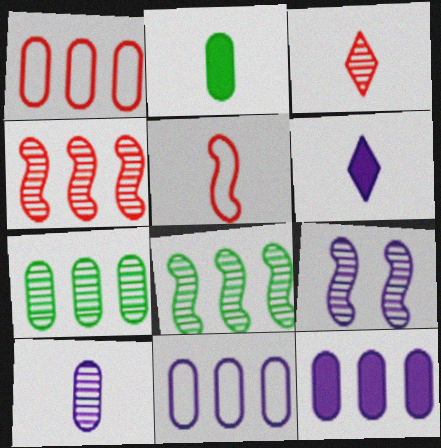[[1, 7, 12], 
[3, 7, 9], 
[6, 9, 11]]